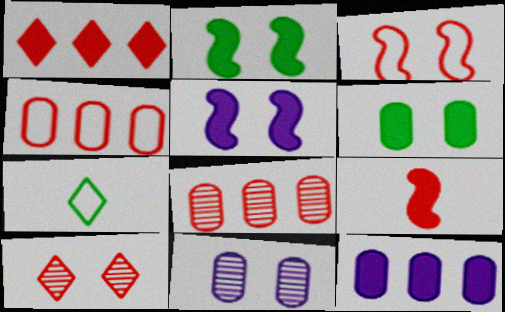[[4, 9, 10], 
[5, 7, 8]]